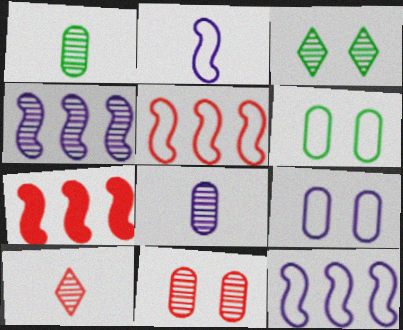[]